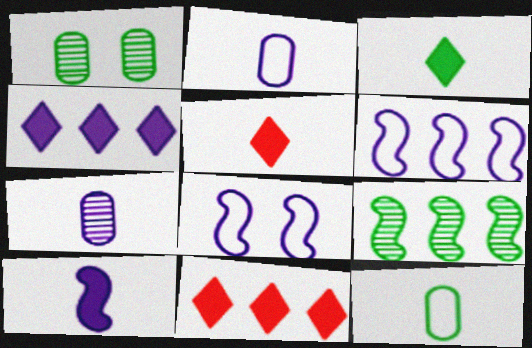[[1, 5, 6], 
[4, 7, 8]]